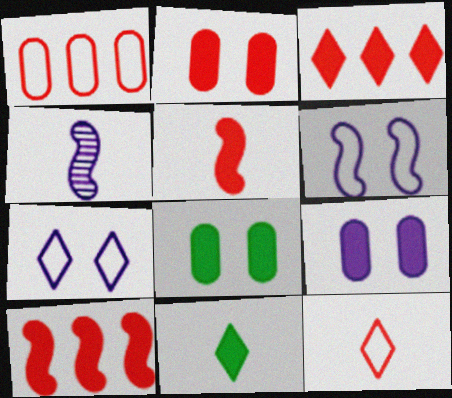[[2, 3, 5], 
[2, 8, 9], 
[9, 10, 11]]